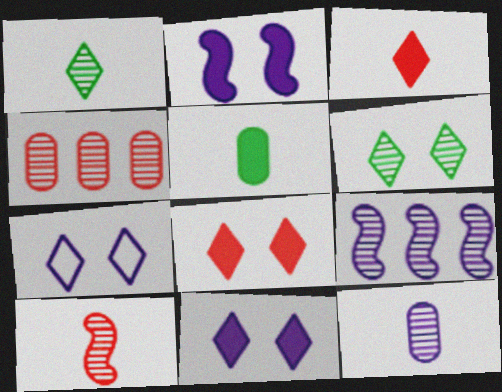[[1, 10, 12], 
[6, 7, 8]]